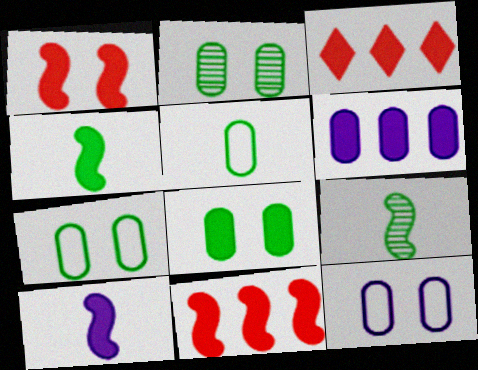[[2, 7, 8], 
[3, 8, 10], 
[3, 9, 12]]